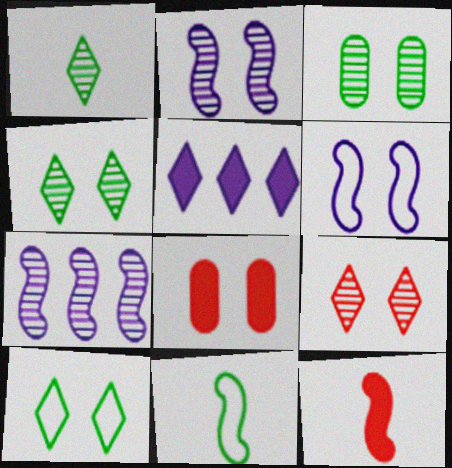[[2, 3, 9], 
[2, 8, 10], 
[4, 6, 8]]